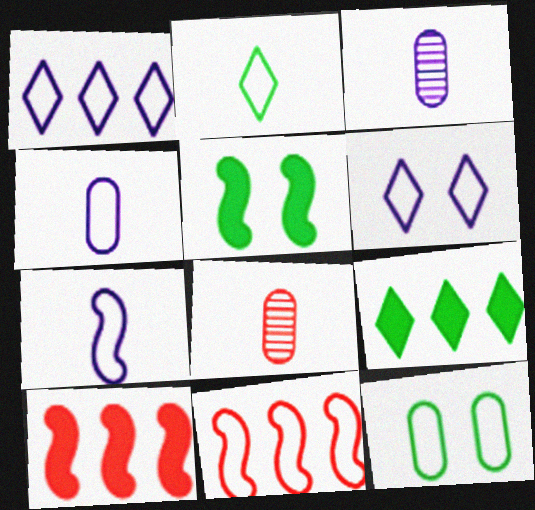[[1, 5, 8]]